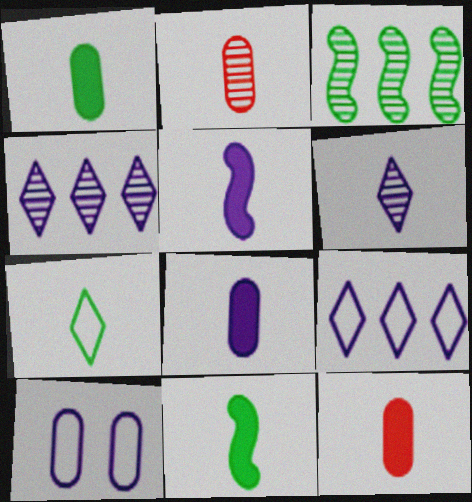[[1, 8, 12], 
[2, 5, 7], 
[4, 5, 10]]